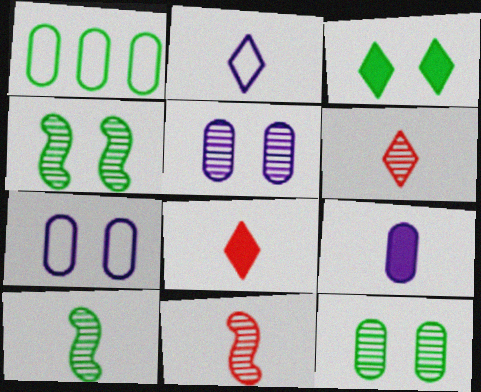[[1, 3, 10]]